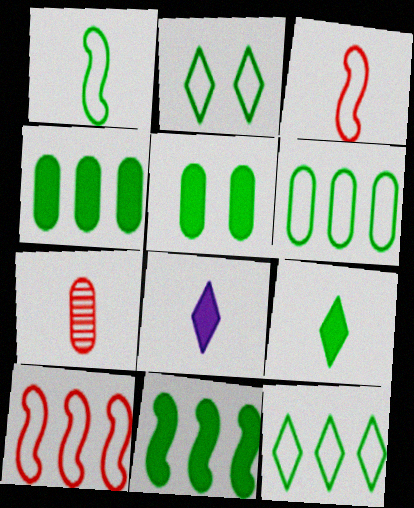[[1, 2, 6], 
[1, 7, 8], 
[5, 9, 11]]